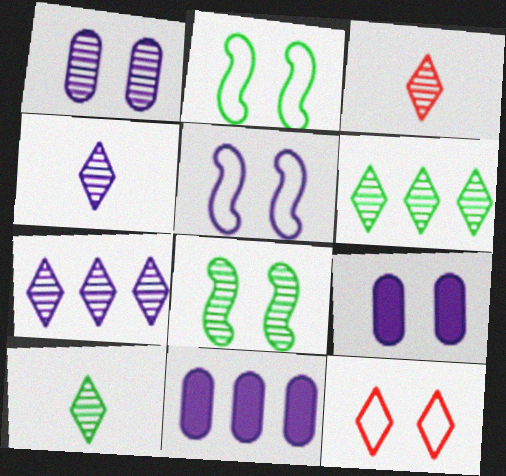[[2, 3, 11], 
[3, 4, 10], 
[4, 5, 11], 
[8, 9, 12]]